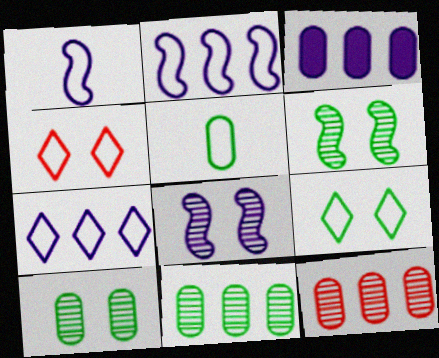[[2, 4, 5]]